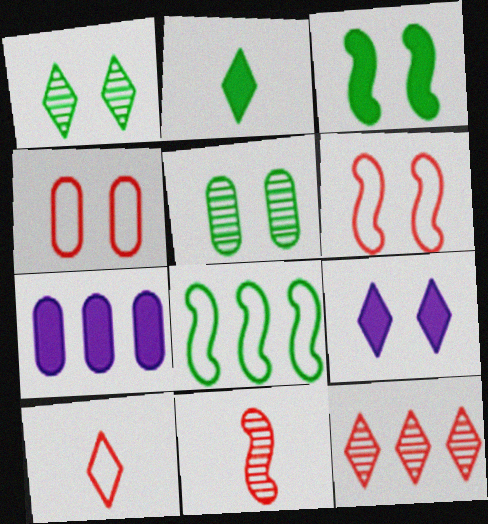[[2, 5, 8], 
[5, 6, 9], 
[7, 8, 12]]